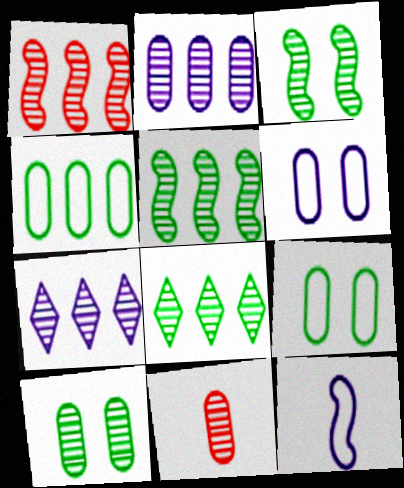[[1, 2, 8], 
[2, 10, 11], 
[3, 7, 11]]